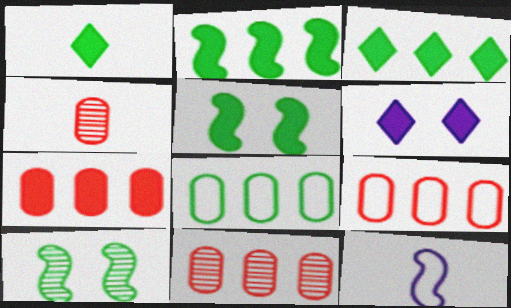[[1, 4, 12], 
[1, 8, 10], 
[7, 9, 11]]